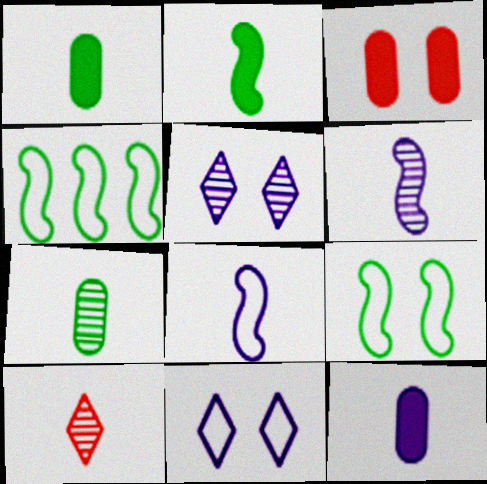[[1, 8, 10], 
[3, 5, 9], 
[6, 7, 10]]